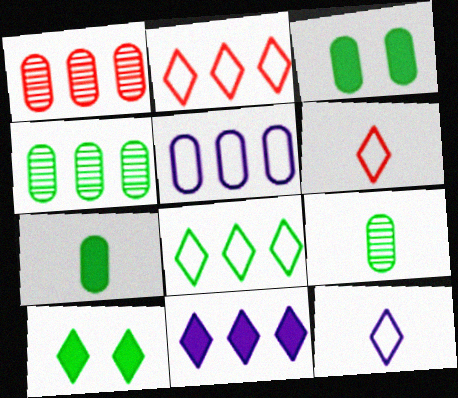[]